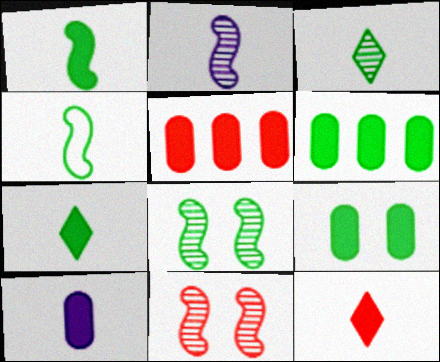[[1, 10, 12], 
[5, 9, 10]]